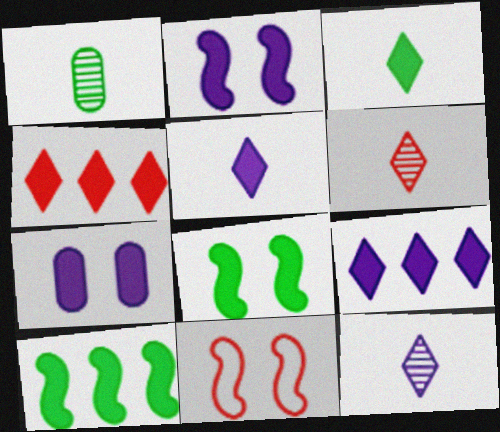[[1, 9, 11]]